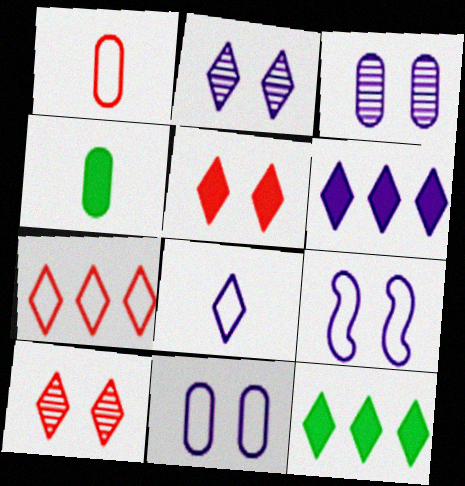[[2, 6, 8], 
[8, 10, 12]]